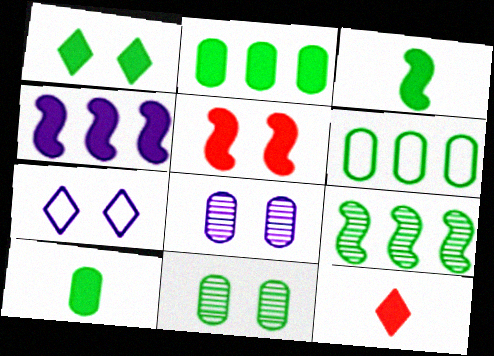[[1, 2, 3], 
[3, 4, 5], 
[5, 7, 11], 
[6, 10, 11]]